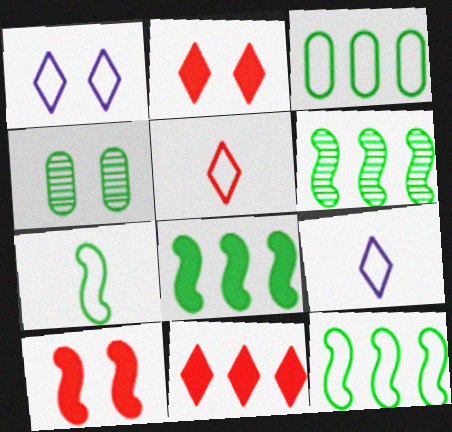[[1, 4, 10], 
[6, 8, 12]]